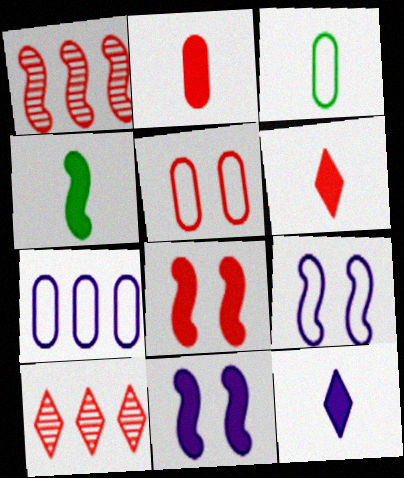[[1, 4, 9], 
[1, 5, 6], 
[2, 4, 12], 
[3, 5, 7], 
[3, 10, 11]]